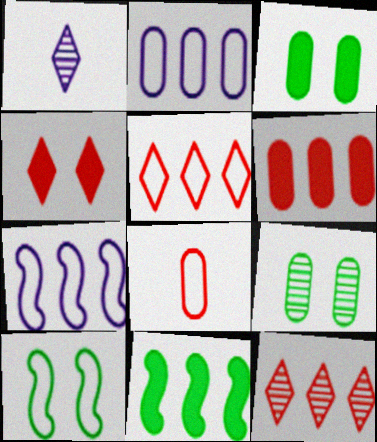[[1, 6, 10], 
[2, 11, 12]]